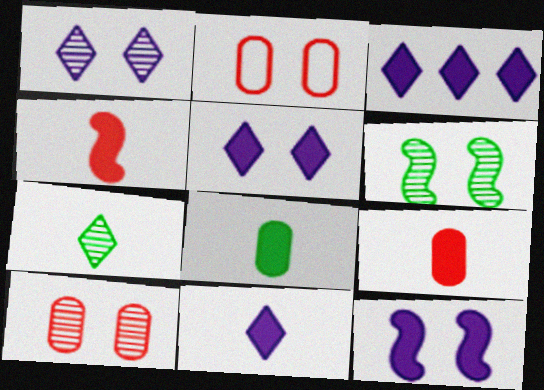[[1, 6, 10], 
[2, 5, 6], 
[3, 5, 11], 
[4, 8, 11]]